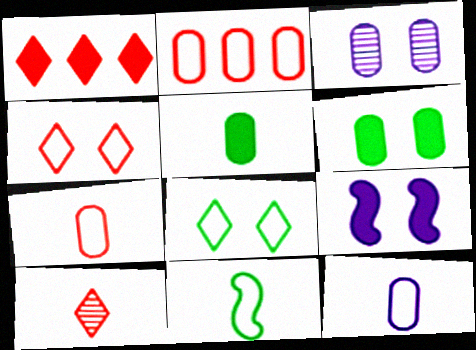[[1, 3, 11], 
[1, 4, 10], 
[1, 5, 9], 
[2, 3, 5]]